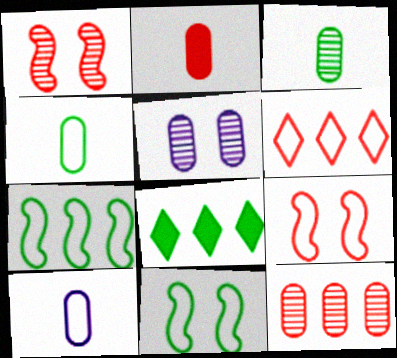[[1, 2, 6], 
[1, 8, 10], 
[2, 3, 10], 
[3, 5, 12], 
[3, 8, 11], 
[6, 10, 11]]